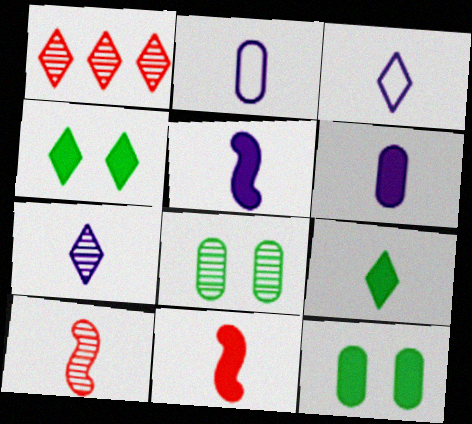[[1, 3, 4], 
[2, 5, 7], 
[2, 9, 10], 
[6, 9, 11]]